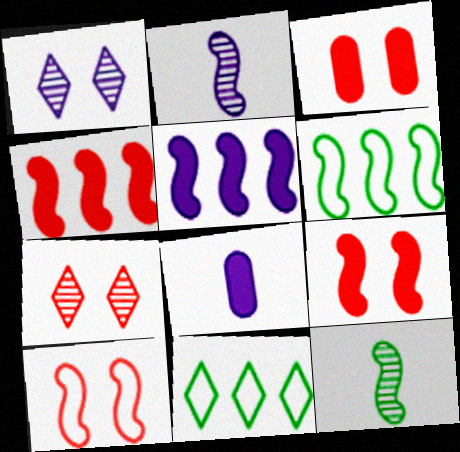[[2, 3, 11], 
[2, 6, 9], 
[3, 7, 10], 
[5, 10, 12], 
[6, 7, 8]]